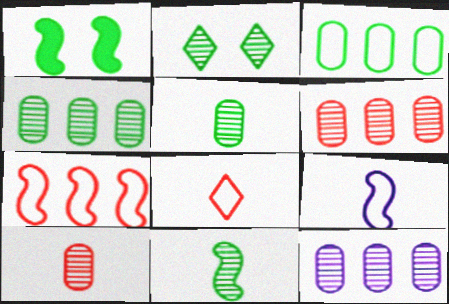[[1, 8, 12], 
[2, 4, 11], 
[4, 6, 12]]